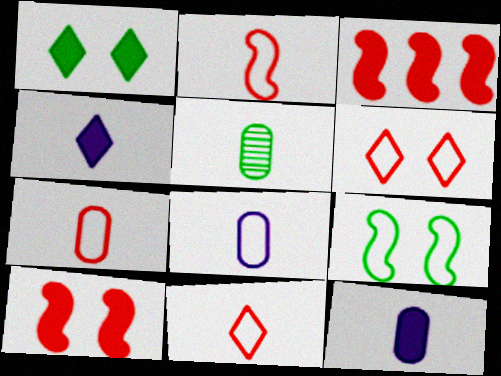[[1, 3, 12], 
[2, 4, 5], 
[2, 7, 11], 
[5, 7, 12]]